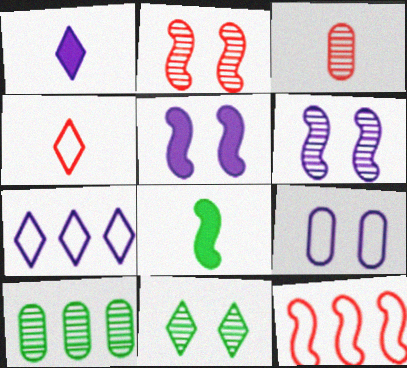[[4, 5, 10], 
[6, 8, 12]]